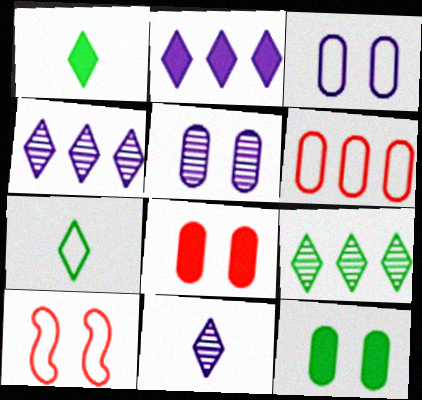[]